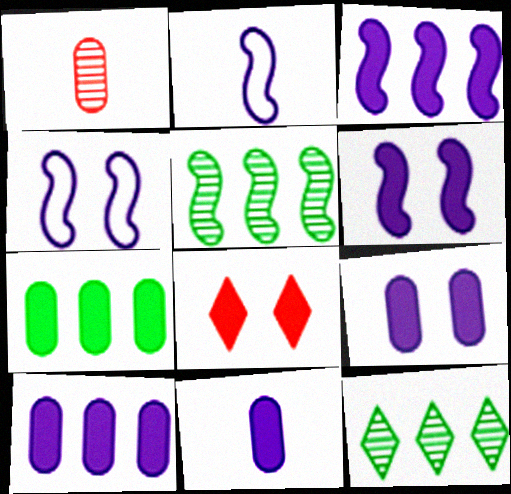[[9, 10, 11]]